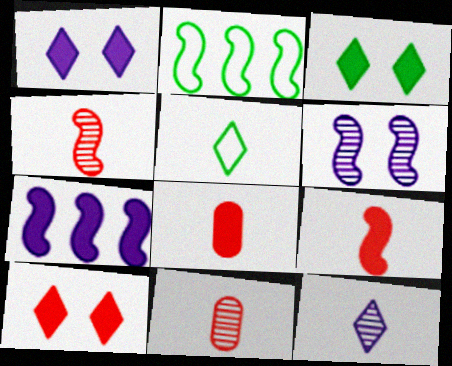[[1, 2, 11], 
[1, 3, 10], 
[2, 6, 9], 
[3, 7, 8]]